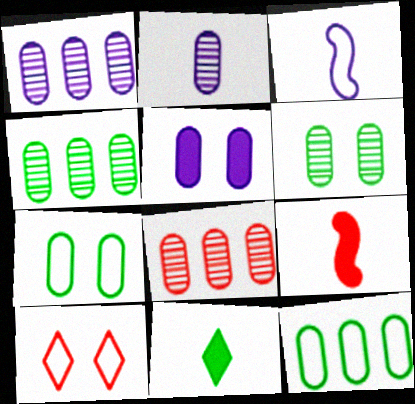[[1, 4, 8], 
[2, 6, 8], 
[3, 10, 12], 
[8, 9, 10]]